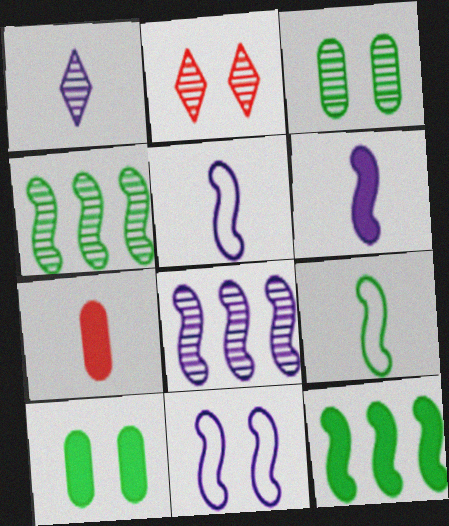[[1, 7, 9], 
[2, 10, 11], 
[6, 8, 11]]